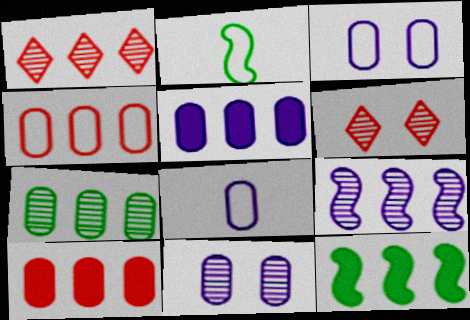[[1, 7, 9], 
[2, 5, 6], 
[4, 5, 7], 
[5, 8, 11], 
[6, 8, 12]]